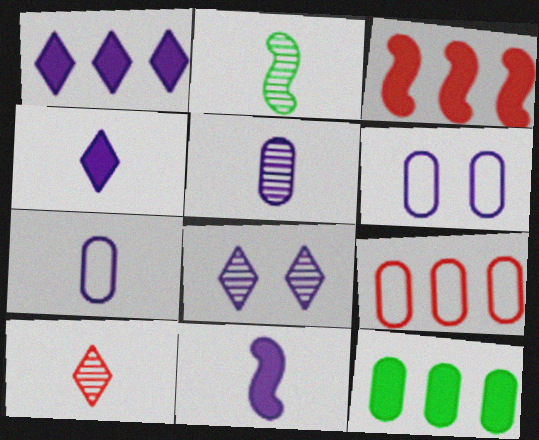[[1, 3, 12], 
[2, 5, 10]]